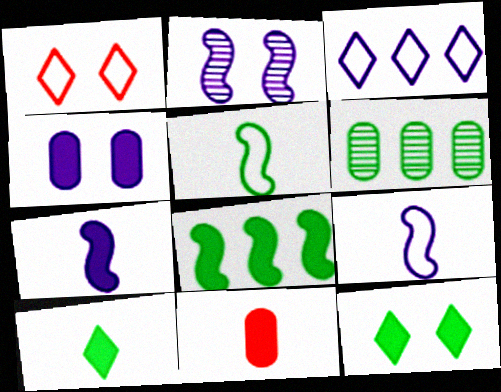[[1, 6, 7], 
[5, 6, 12], 
[7, 10, 11]]